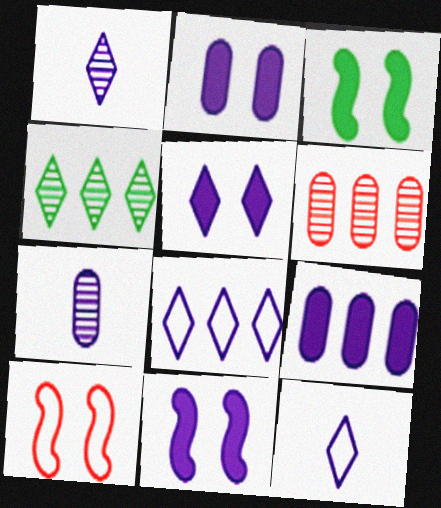[[1, 5, 8], 
[2, 5, 11], 
[3, 6, 12], 
[7, 8, 11]]